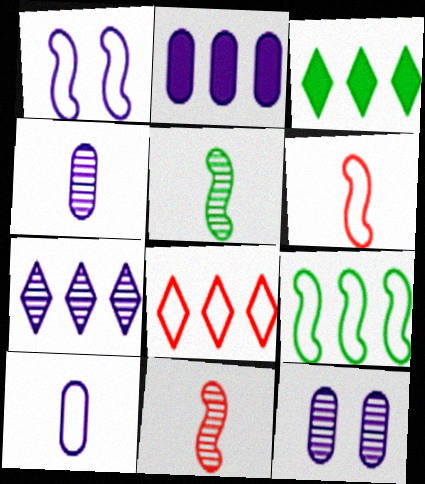[[1, 6, 9], 
[2, 10, 12], 
[3, 6, 12], 
[3, 7, 8]]